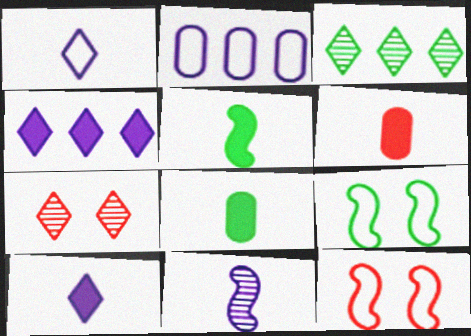[[2, 5, 7], 
[3, 8, 9], 
[5, 6, 10]]